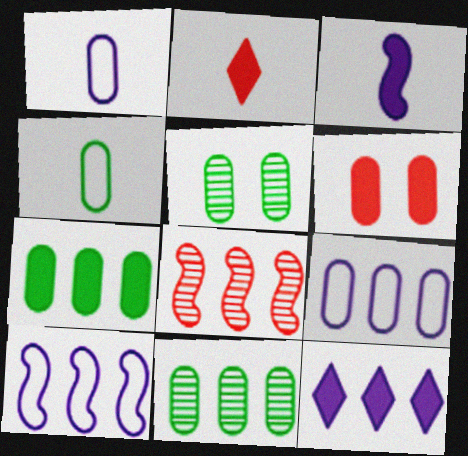[[1, 6, 11], 
[2, 5, 10], 
[4, 5, 7]]